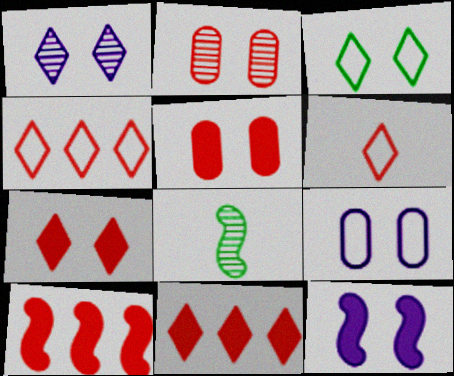[[1, 3, 7], 
[1, 9, 12], 
[2, 3, 12], 
[2, 6, 10], 
[8, 9, 11]]